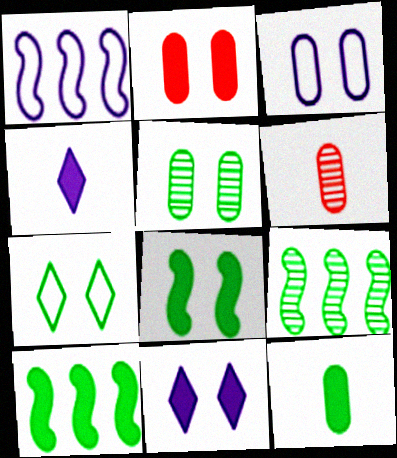[[2, 3, 5], 
[2, 4, 10], 
[2, 8, 11], 
[5, 7, 8], 
[7, 9, 12]]